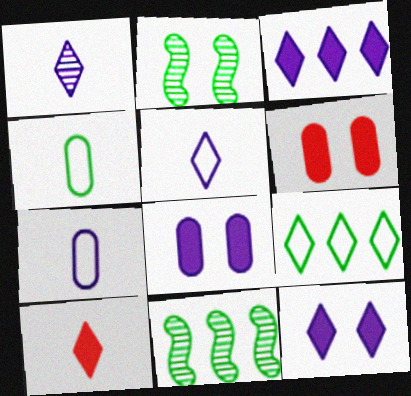[[5, 6, 11]]